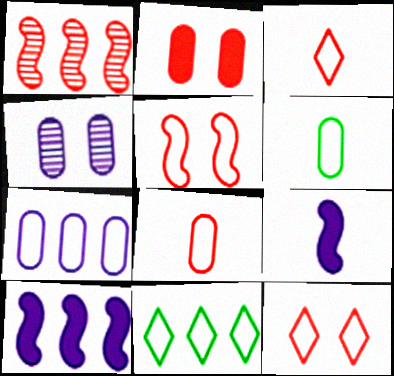[[1, 2, 3]]